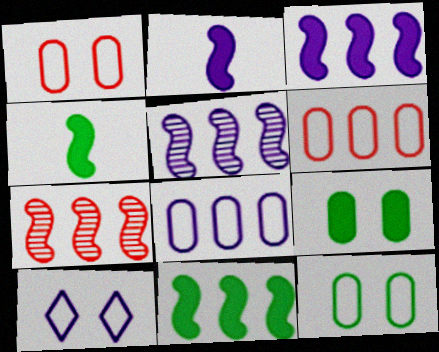[]